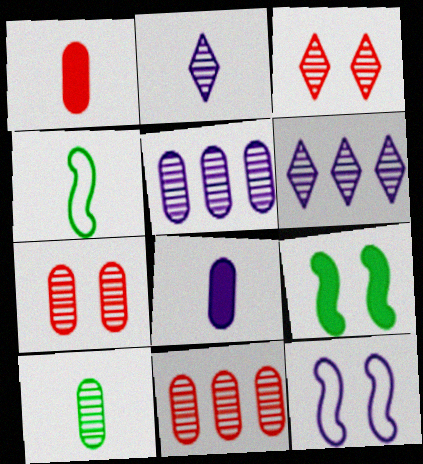[[1, 2, 4], 
[5, 7, 10], 
[6, 8, 12]]